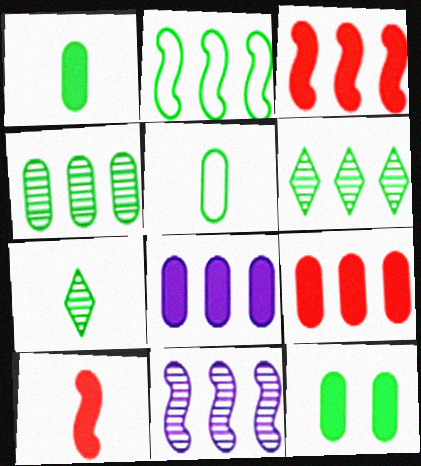[[2, 3, 11], 
[2, 7, 12], 
[4, 5, 12]]